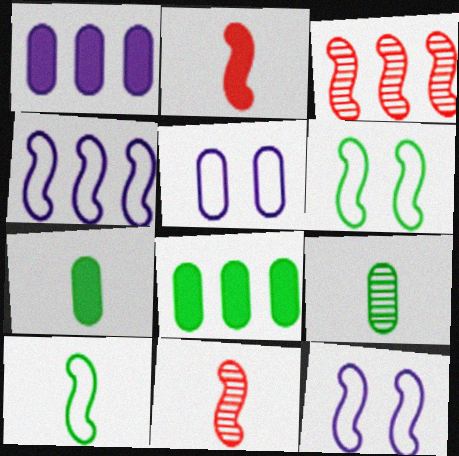[]